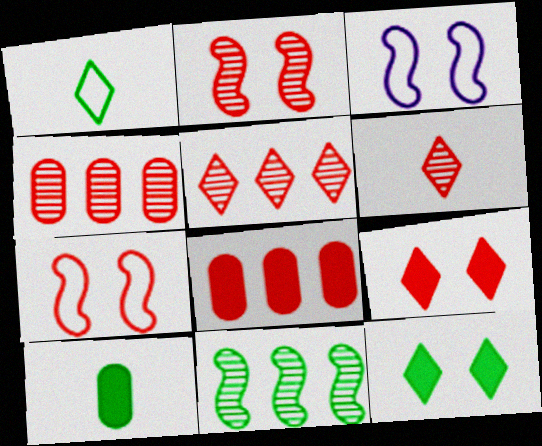[[2, 4, 6], 
[3, 5, 10], 
[6, 7, 8]]